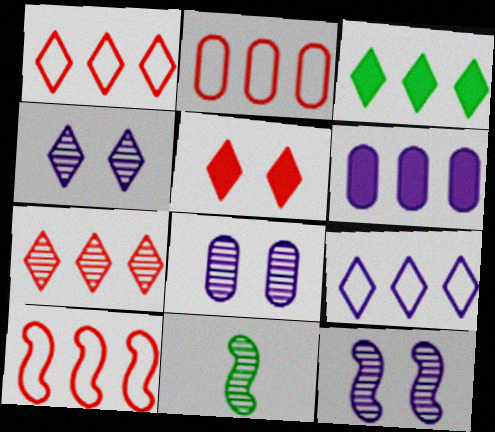[[1, 2, 10], 
[3, 7, 9], 
[4, 8, 12], 
[7, 8, 11]]